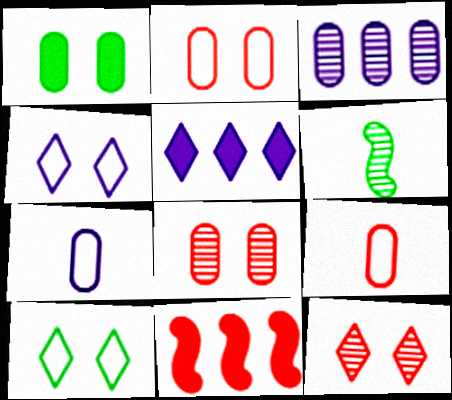[[1, 3, 9], 
[2, 5, 6], 
[3, 6, 12], 
[9, 11, 12]]